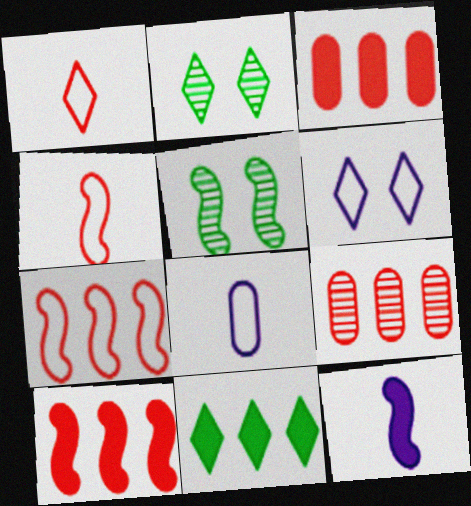[[2, 8, 10], 
[5, 7, 12]]